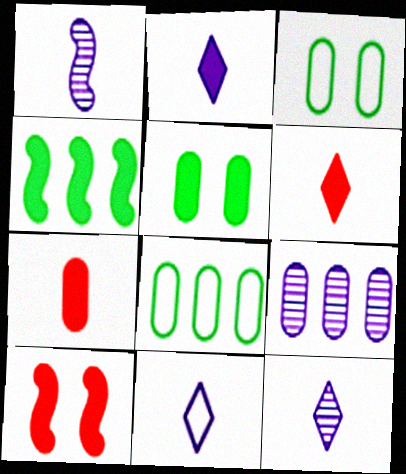[[2, 11, 12], 
[3, 7, 9], 
[8, 10, 12]]